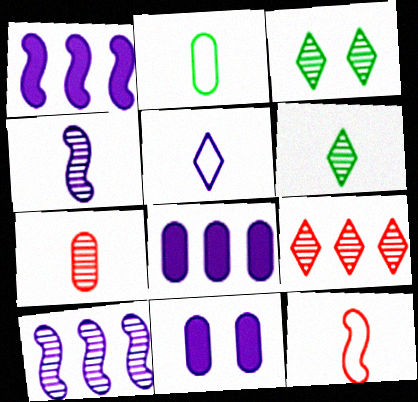[[2, 5, 12], 
[3, 7, 10], 
[3, 8, 12], 
[4, 6, 7], 
[5, 10, 11]]